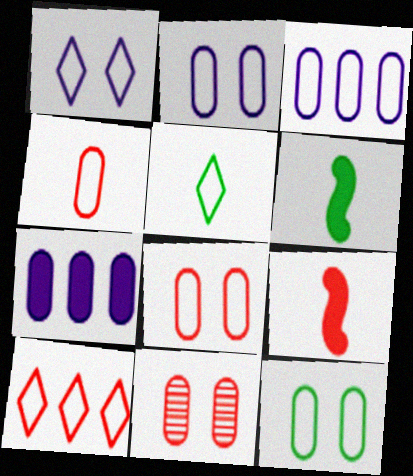[[1, 5, 10], 
[2, 8, 12], 
[3, 4, 12], 
[9, 10, 11]]